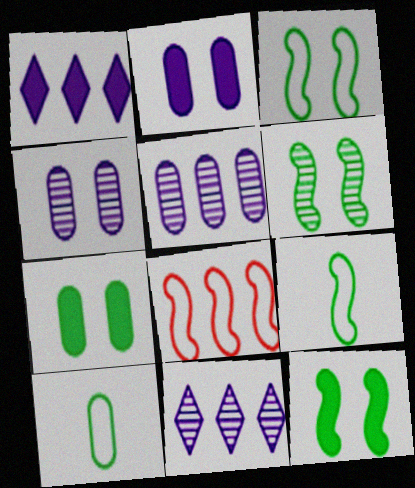[[3, 6, 12]]